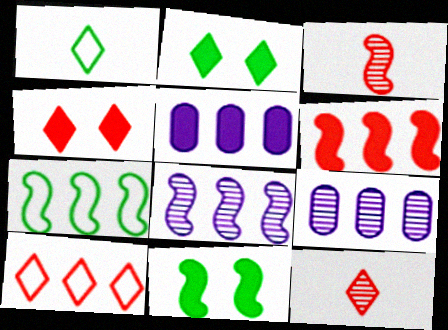[[4, 10, 12], 
[6, 7, 8]]